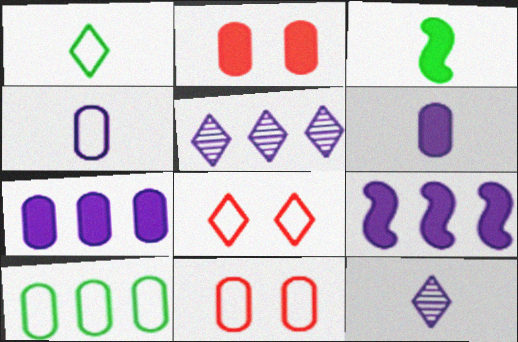[[3, 5, 11], 
[4, 10, 11]]